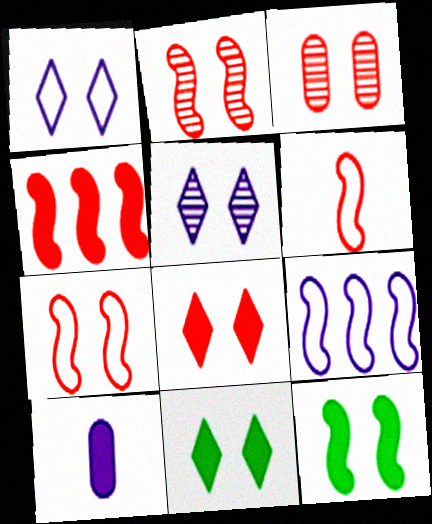[[1, 3, 12], 
[2, 4, 6], 
[3, 7, 8], 
[4, 10, 11], 
[5, 9, 10]]